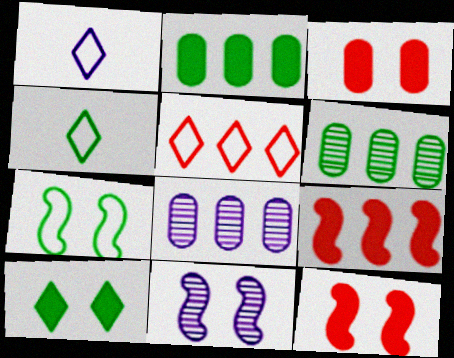[[1, 6, 12], 
[4, 8, 12], 
[7, 11, 12]]